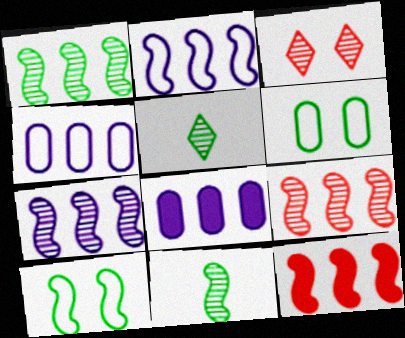[[1, 2, 12], 
[1, 7, 9]]